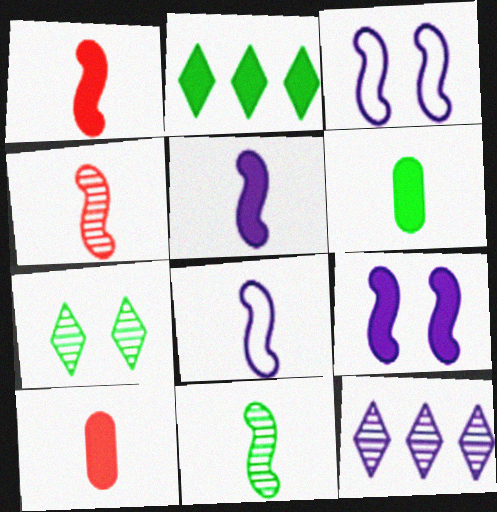[[1, 8, 11], 
[2, 9, 10]]